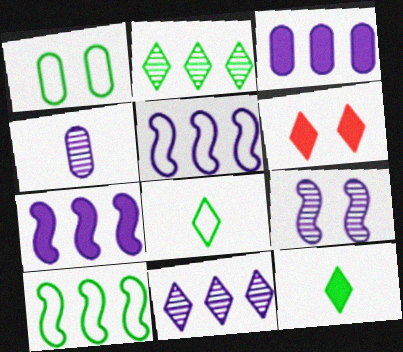[[1, 6, 9], 
[1, 8, 10], 
[3, 5, 11], 
[4, 6, 10], 
[4, 9, 11], 
[6, 8, 11]]